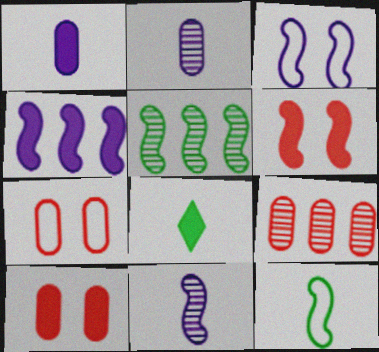[[3, 4, 11], 
[3, 8, 9], 
[4, 8, 10]]